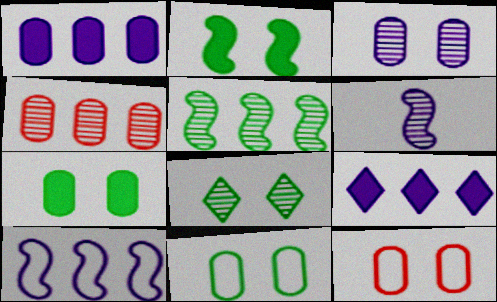[[2, 8, 11], 
[3, 7, 12], 
[4, 6, 8]]